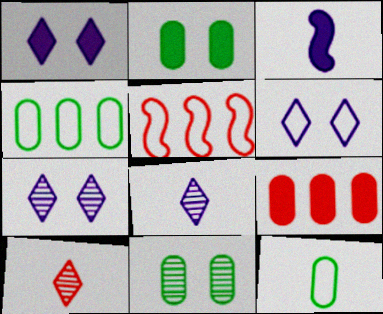[[1, 6, 7], 
[2, 5, 8], 
[3, 10, 12], 
[5, 6, 12]]